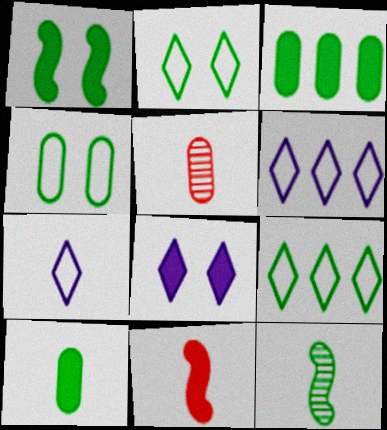[[1, 5, 6], 
[2, 3, 12], 
[3, 8, 11]]